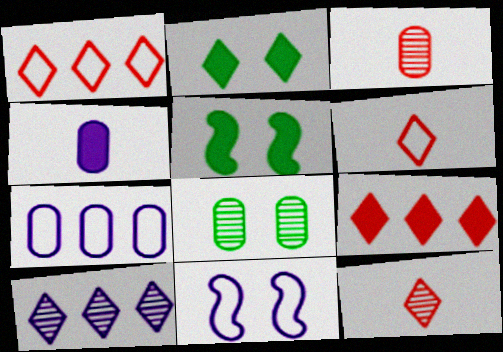[[2, 6, 10], 
[4, 5, 9], 
[4, 10, 11], 
[5, 7, 12]]